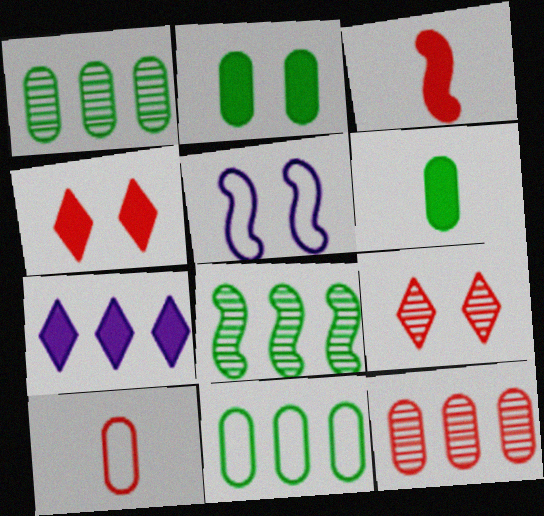[[2, 3, 7], 
[2, 5, 9], 
[3, 5, 8]]